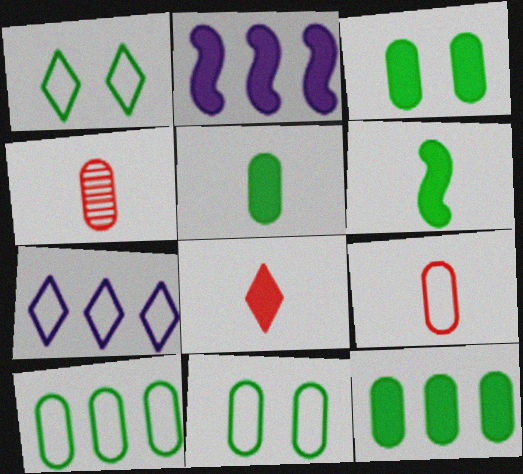[[1, 2, 4], 
[2, 3, 8], 
[3, 5, 12]]